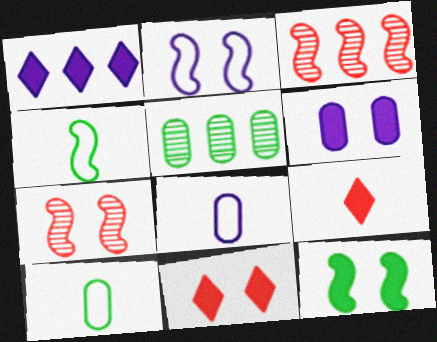[[1, 7, 10], 
[2, 5, 9], 
[2, 7, 12], 
[6, 11, 12]]